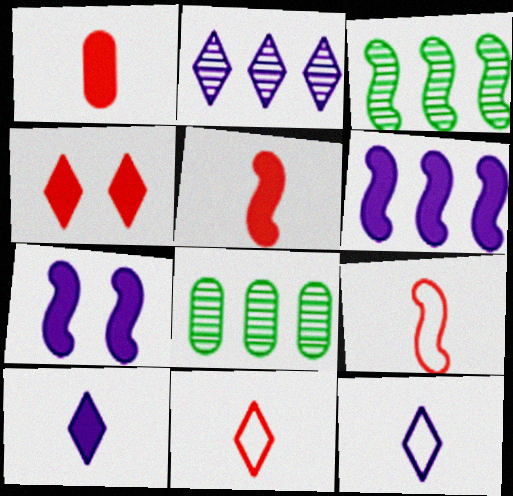[[3, 7, 9], 
[7, 8, 11]]